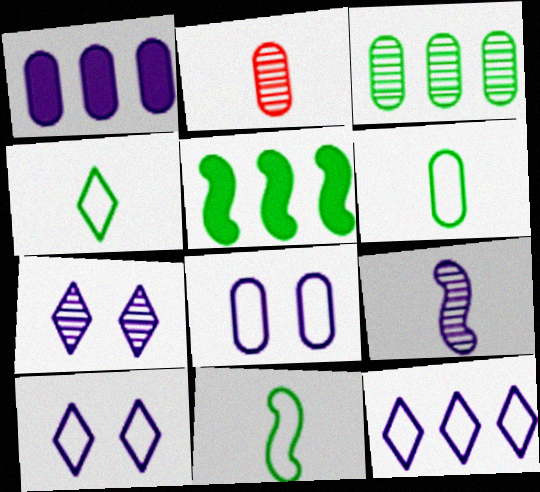[[1, 9, 10], 
[2, 5, 10], 
[4, 6, 11]]